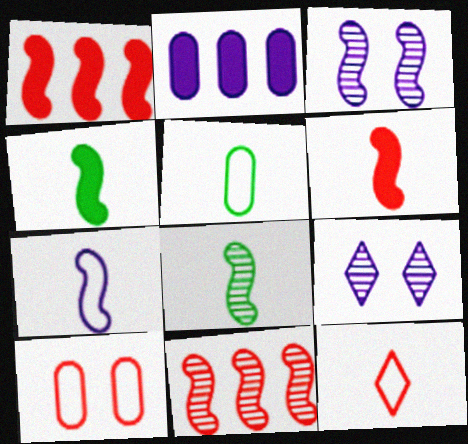[[1, 5, 9], 
[2, 7, 9], 
[3, 8, 11], 
[5, 7, 12], 
[6, 7, 8]]